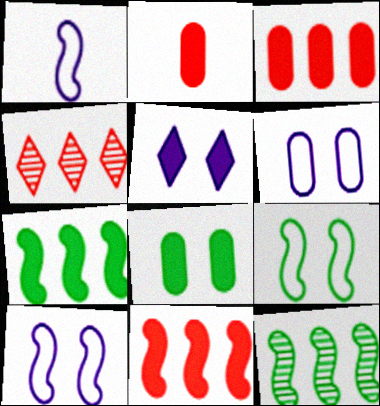[[1, 4, 8], 
[2, 5, 7]]